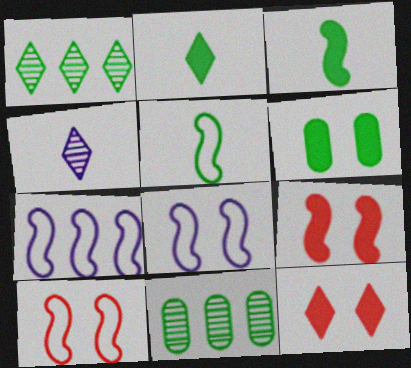[[1, 5, 6], 
[5, 7, 10]]